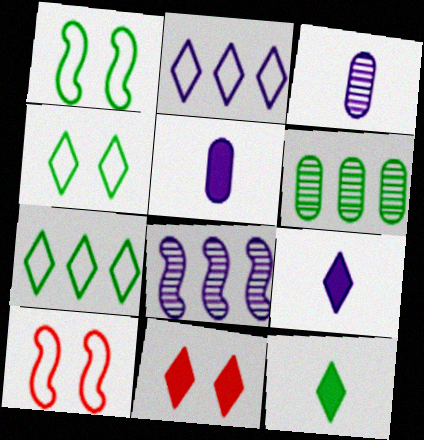[[1, 6, 12], 
[6, 9, 10]]